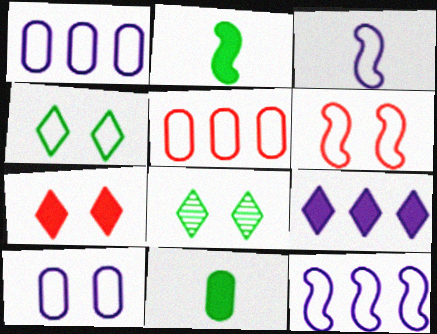[[3, 4, 5], 
[4, 6, 10]]